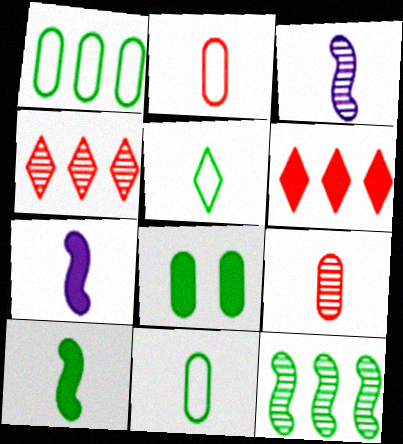[[5, 7, 9], 
[5, 8, 12], 
[6, 7, 8]]